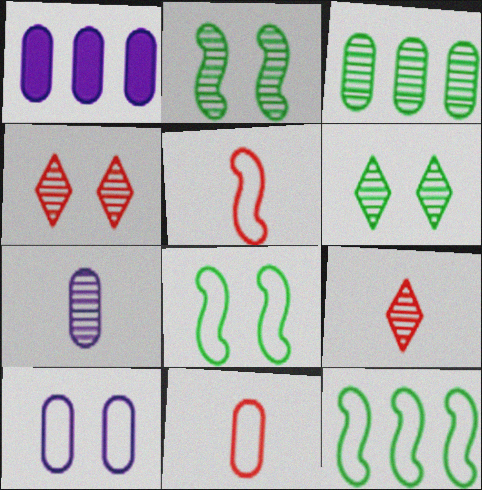[[1, 5, 6], 
[1, 7, 10], 
[1, 8, 9]]